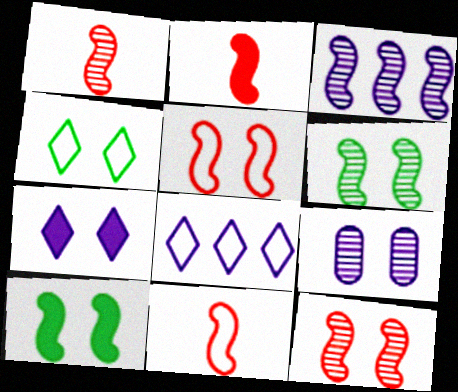[[1, 2, 11], 
[1, 3, 6], 
[3, 10, 11]]